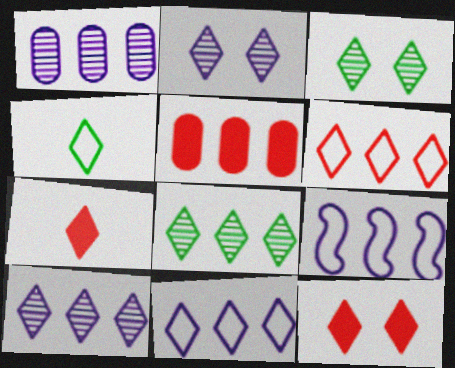[[3, 7, 11], 
[4, 10, 12], 
[5, 8, 9]]